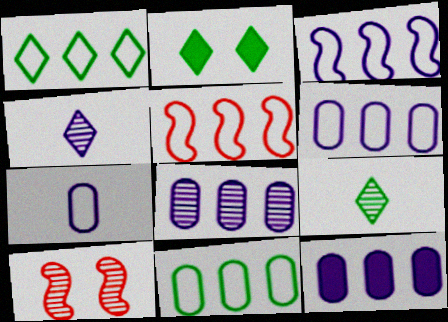[[1, 2, 9], 
[1, 5, 6], 
[6, 8, 12], 
[8, 9, 10]]